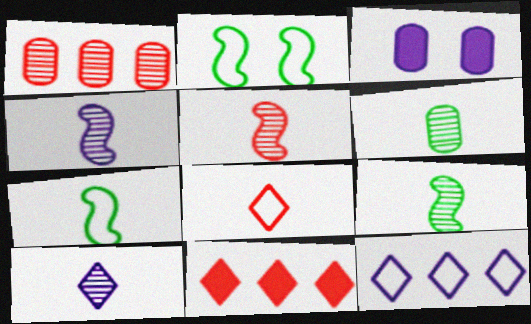[[3, 4, 12], 
[4, 5, 9], 
[5, 6, 10]]